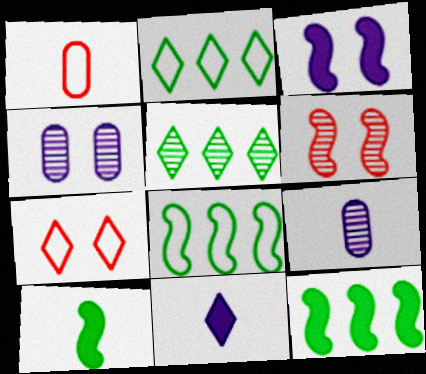[[1, 3, 5], 
[5, 6, 9], 
[5, 7, 11], 
[7, 9, 12]]